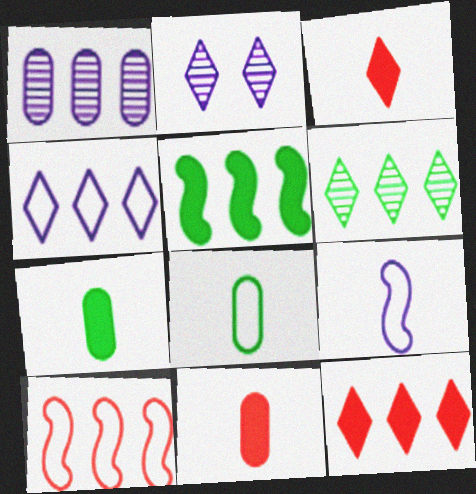[[2, 7, 10], 
[4, 6, 12]]